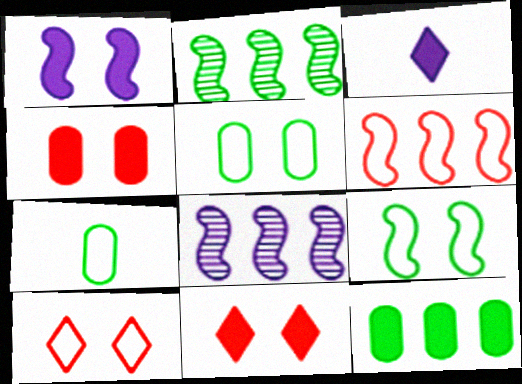[[7, 8, 11]]